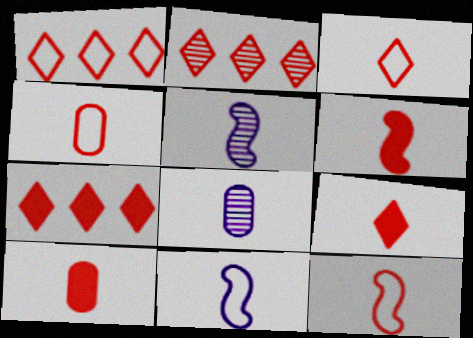[[1, 2, 7], 
[3, 4, 12], 
[6, 9, 10]]